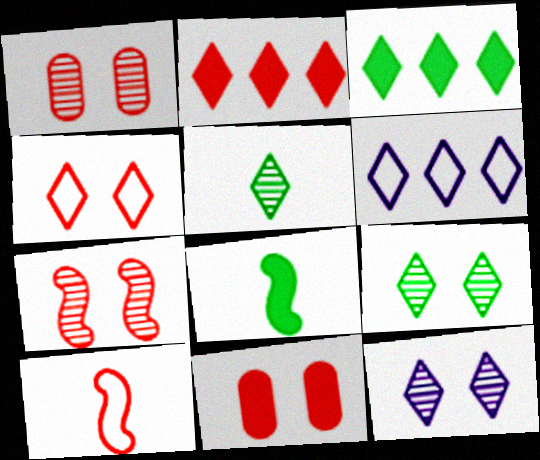[[1, 2, 10], 
[1, 6, 8], 
[4, 7, 11]]